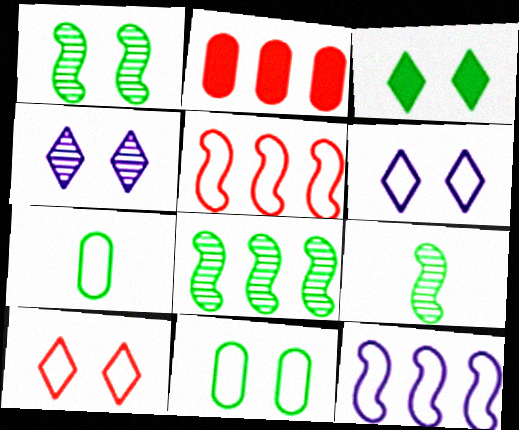[[1, 3, 11], 
[1, 8, 9], 
[2, 6, 9], 
[3, 4, 10], 
[3, 7, 8], 
[5, 6, 7], 
[7, 10, 12]]